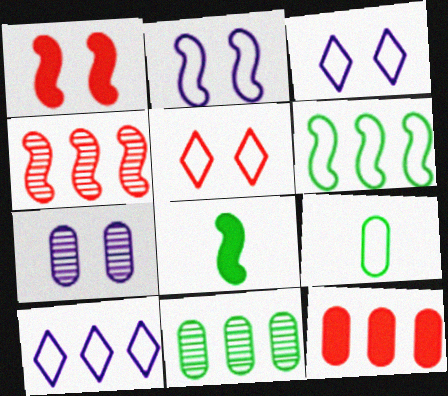[[2, 4, 8], 
[7, 9, 12]]